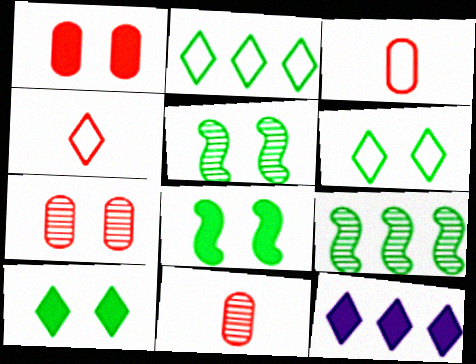[[3, 5, 12]]